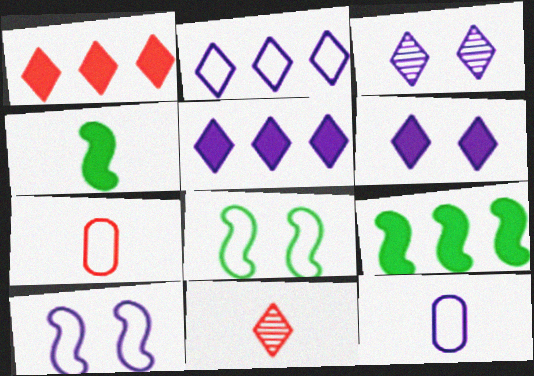[[2, 7, 8], 
[2, 10, 12], 
[3, 7, 9], 
[4, 11, 12]]